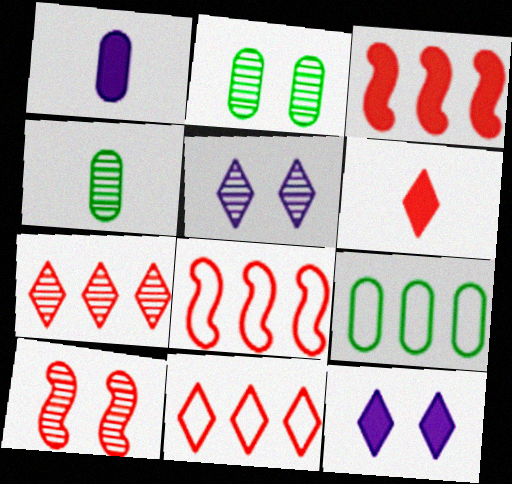[[2, 5, 10], 
[4, 8, 12]]